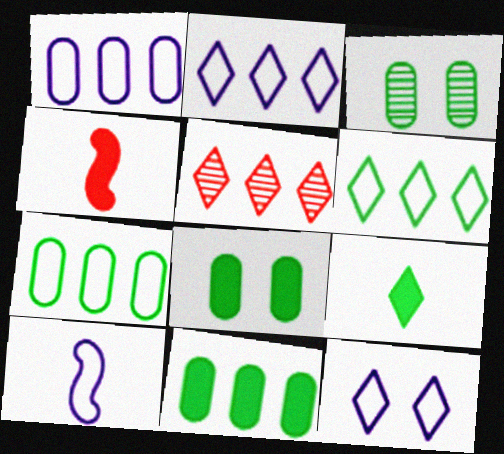[[1, 10, 12], 
[2, 3, 4], 
[5, 8, 10], 
[5, 9, 12]]